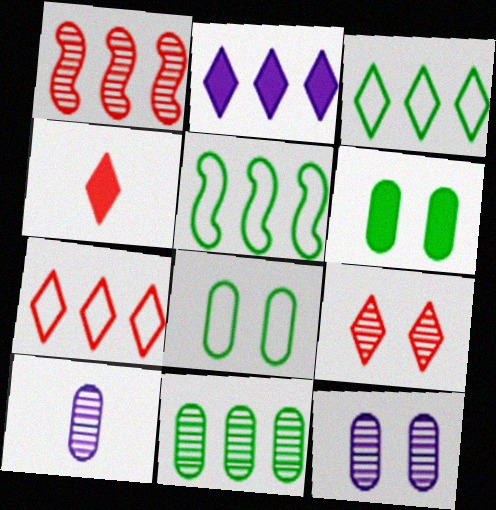[[4, 5, 12], 
[4, 7, 9]]